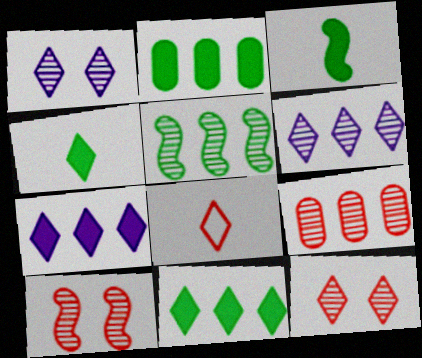[[1, 8, 11], 
[5, 6, 9]]